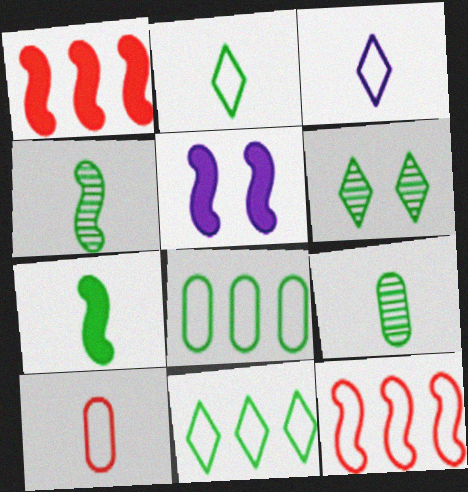[[1, 5, 7], 
[2, 7, 9], 
[4, 5, 12], 
[6, 7, 8]]